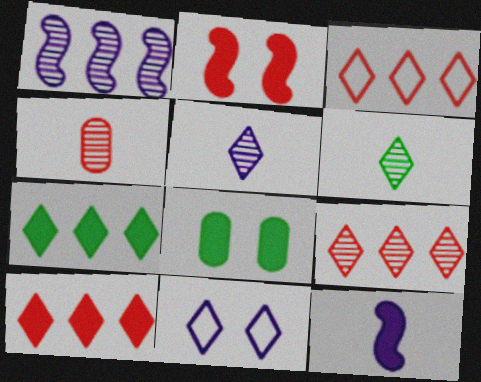[[2, 3, 4], 
[3, 9, 10], 
[6, 10, 11], 
[8, 10, 12]]